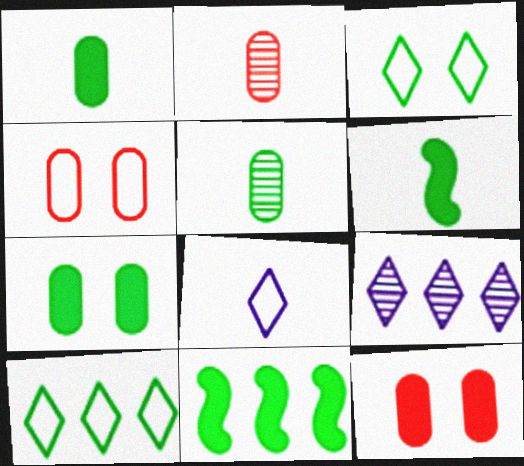[[2, 6, 8], 
[3, 5, 11], 
[4, 6, 9]]